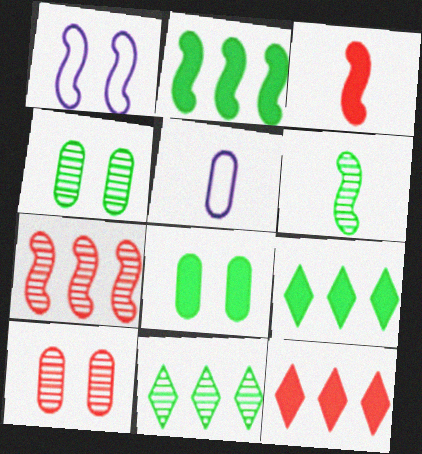[[4, 6, 11]]